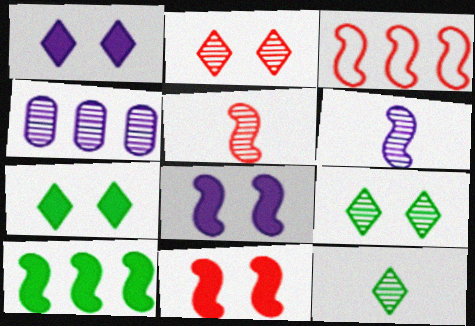[[3, 5, 11], 
[4, 5, 9]]